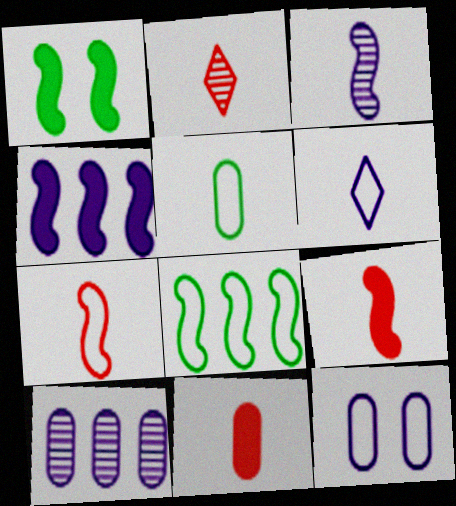[[1, 4, 9], 
[2, 7, 11], 
[5, 6, 7]]